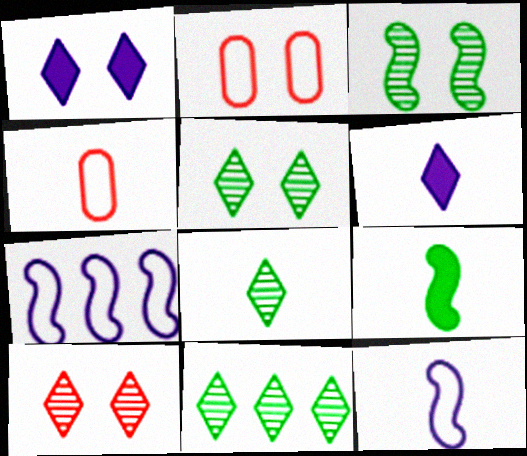[[1, 2, 3], 
[5, 8, 11]]